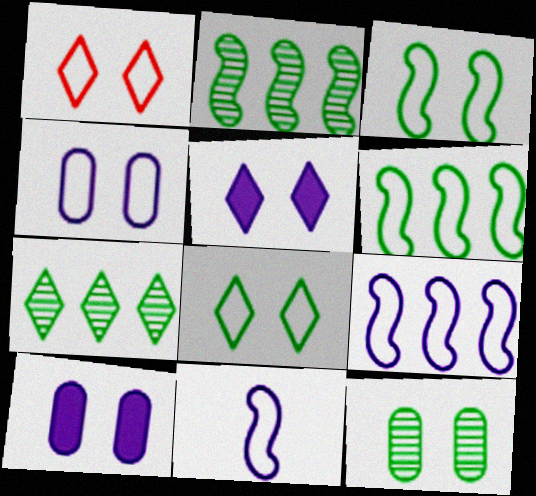[[1, 3, 4]]